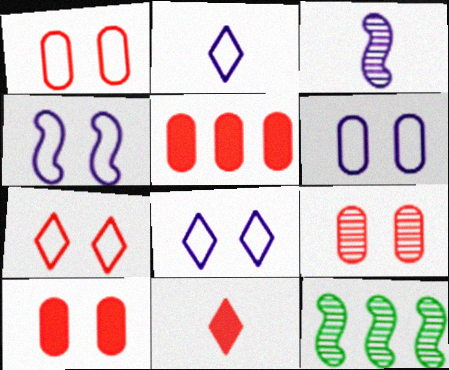[[1, 9, 10], 
[2, 10, 12], 
[4, 6, 8], 
[6, 11, 12]]